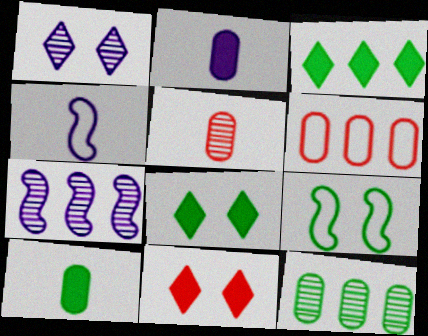[[3, 6, 7], 
[4, 11, 12]]